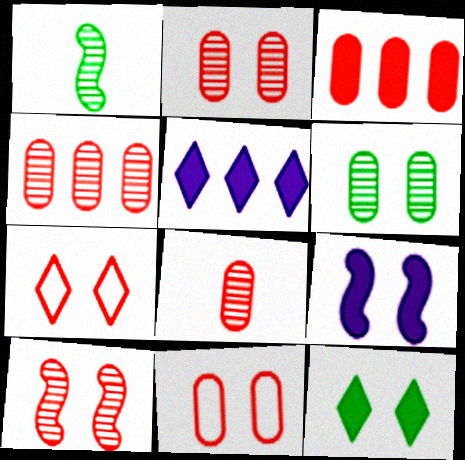[[1, 5, 11], 
[2, 4, 8], 
[3, 8, 11], 
[6, 7, 9]]